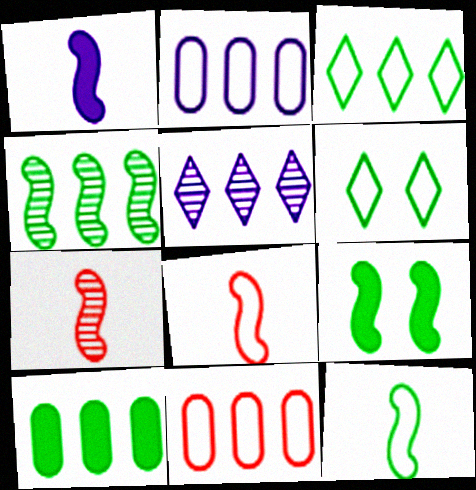[[1, 7, 12], 
[2, 6, 8], 
[3, 4, 10], 
[4, 9, 12]]